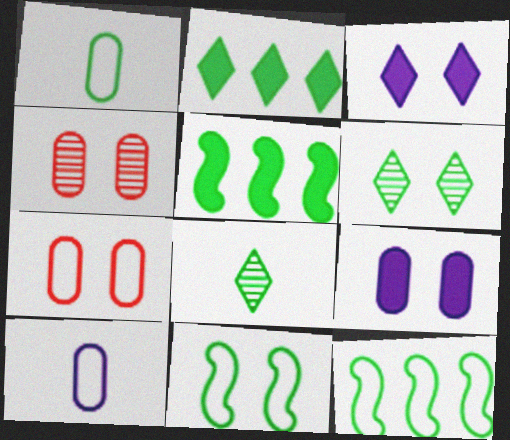[[1, 5, 6], 
[3, 4, 11]]